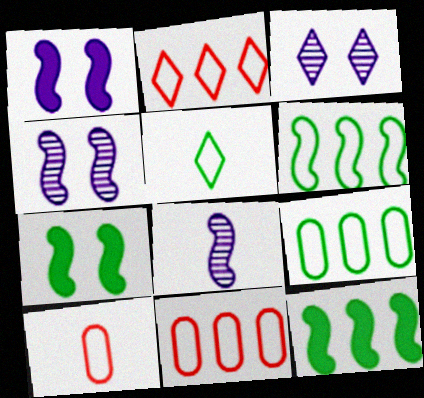[[3, 10, 12]]